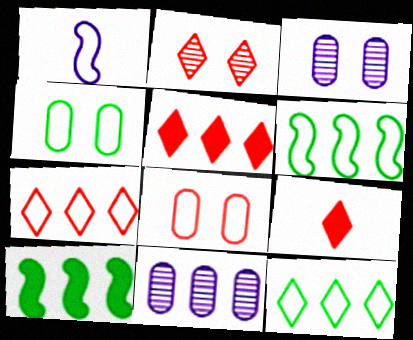[[1, 4, 7], 
[1, 8, 12], 
[2, 7, 9], 
[3, 6, 9], 
[5, 6, 11], 
[7, 10, 11]]